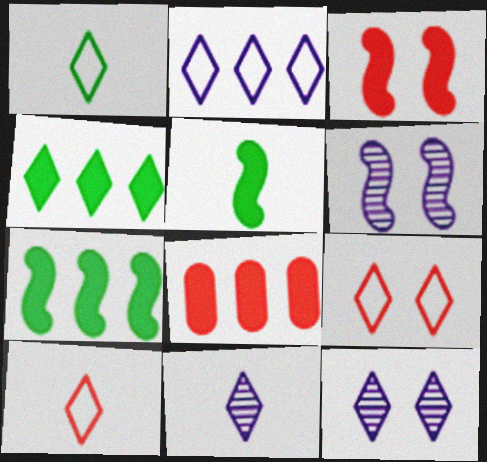[[1, 2, 9], 
[1, 6, 8], 
[4, 9, 11], 
[4, 10, 12]]